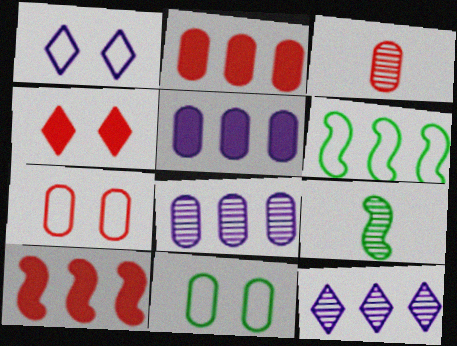[[1, 2, 9], 
[2, 3, 7], 
[2, 6, 12], 
[3, 5, 11]]